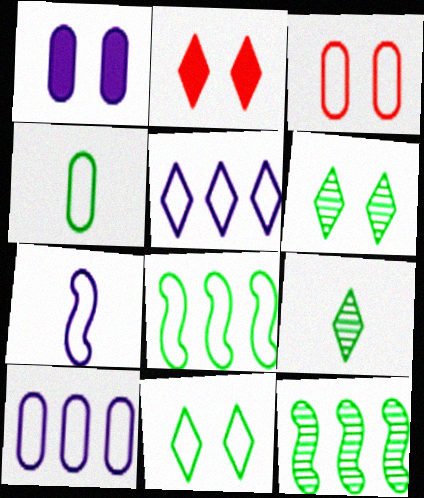[[2, 5, 9], 
[3, 4, 10], 
[4, 8, 11]]